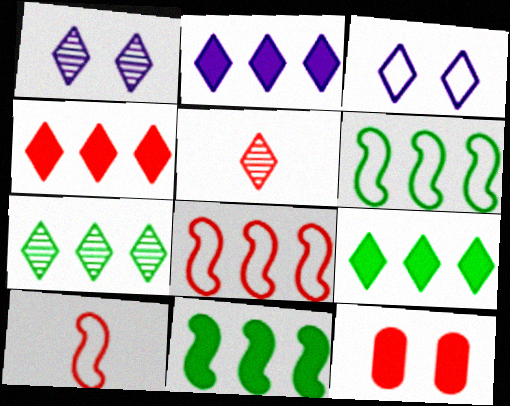[[1, 5, 7], 
[2, 4, 9], 
[3, 5, 9], 
[5, 8, 12]]